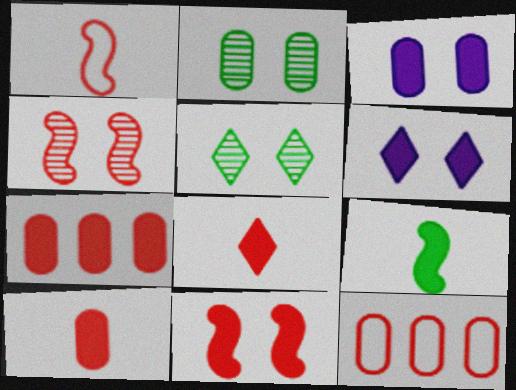[[4, 8, 12], 
[6, 7, 9], 
[7, 8, 11]]